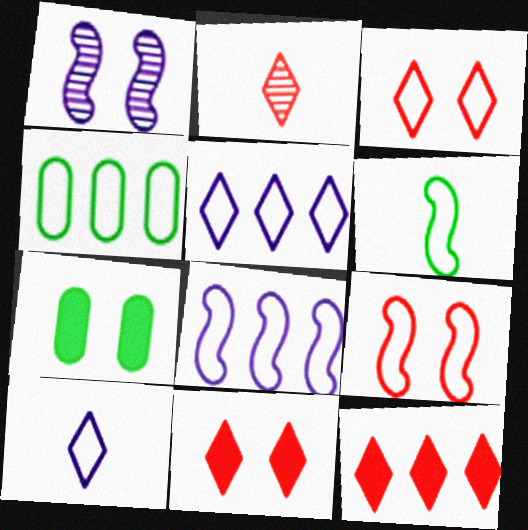[[1, 3, 7], 
[2, 3, 12], 
[2, 7, 8], 
[4, 9, 10], 
[6, 8, 9]]